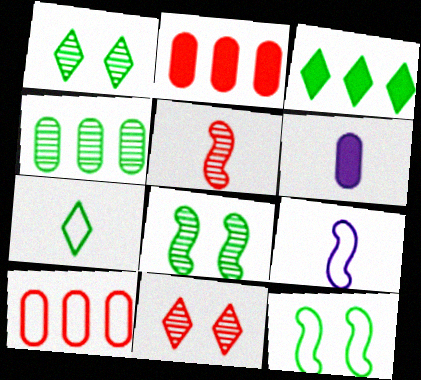[[1, 2, 9], 
[1, 3, 7], 
[5, 6, 7]]